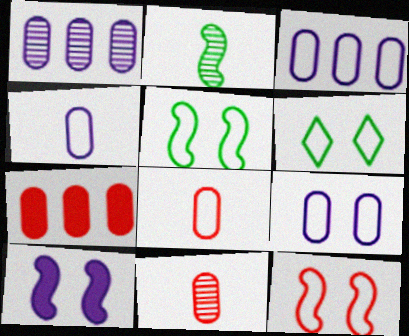[[3, 4, 9], 
[6, 9, 12]]